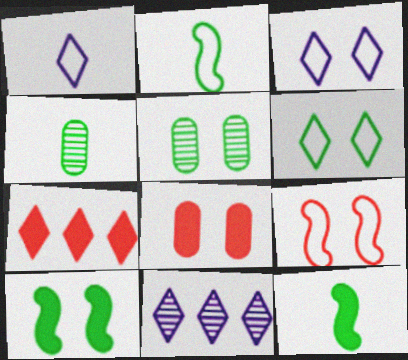[[2, 8, 11], 
[5, 6, 10]]